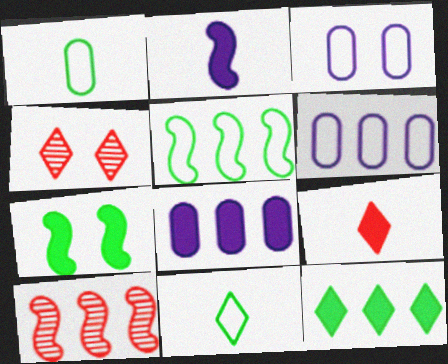[[3, 4, 7], 
[6, 10, 12], 
[7, 8, 9]]